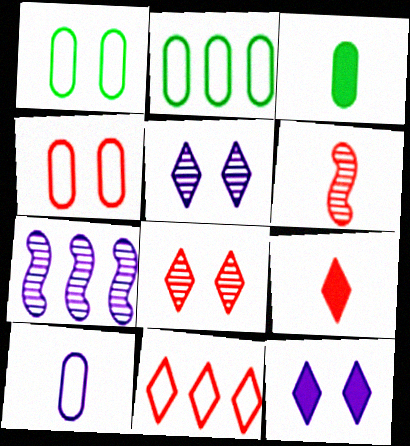[[1, 7, 9], 
[2, 4, 10], 
[2, 6, 12], 
[7, 10, 12], 
[8, 9, 11]]